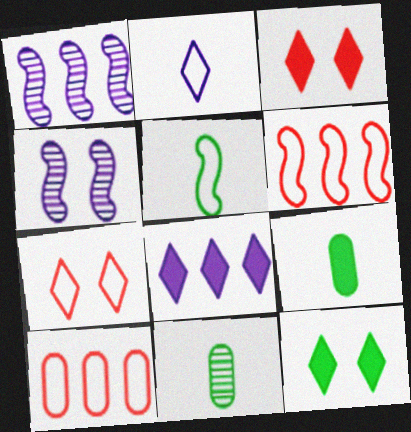[[1, 7, 9]]